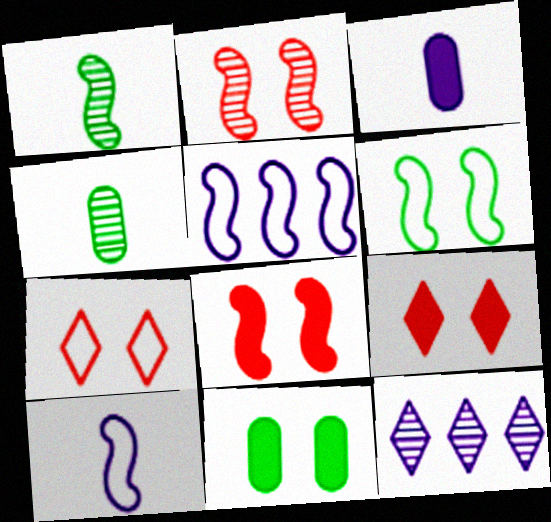[[1, 5, 8], 
[2, 4, 12], 
[4, 5, 9]]